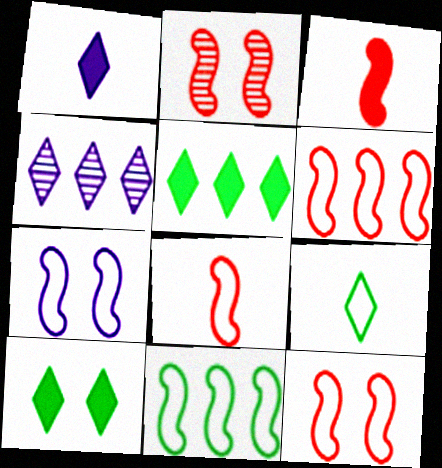[[2, 3, 6], 
[6, 8, 12], 
[7, 8, 11]]